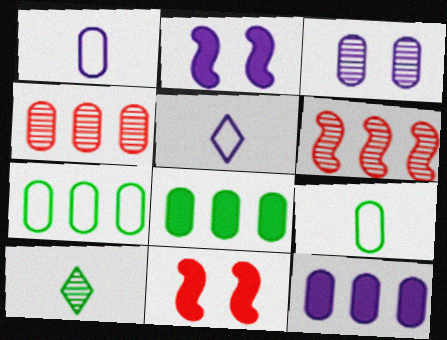[[1, 3, 12], 
[3, 6, 10], 
[4, 7, 12]]